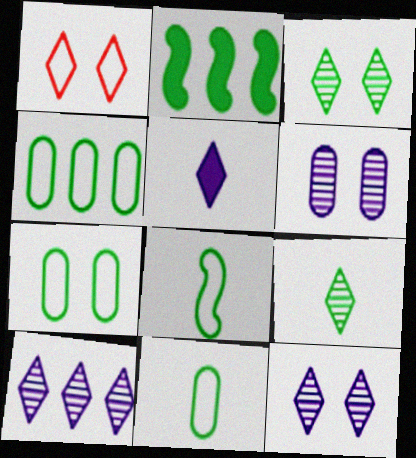[[2, 3, 11], 
[2, 7, 9], 
[4, 7, 11]]